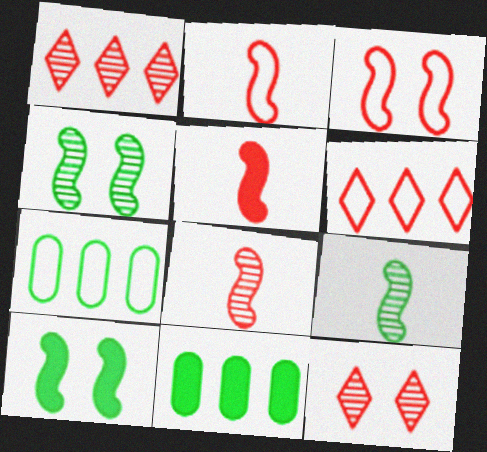[[2, 5, 8]]